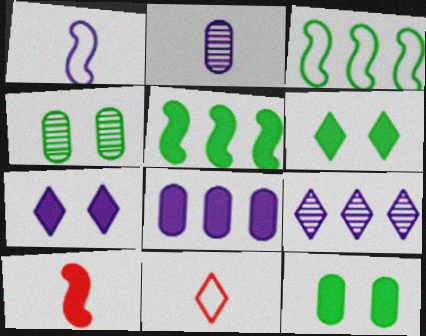[[6, 8, 10], 
[6, 9, 11]]